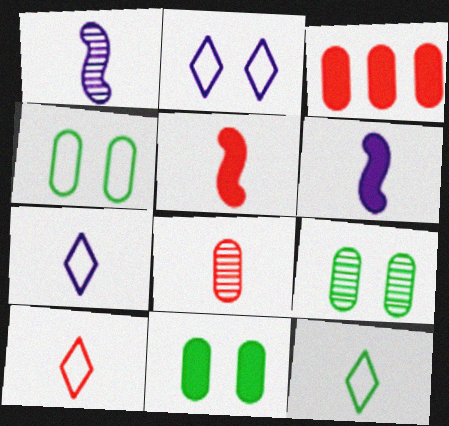[[4, 9, 11], 
[5, 8, 10], 
[6, 8, 12], 
[7, 10, 12]]